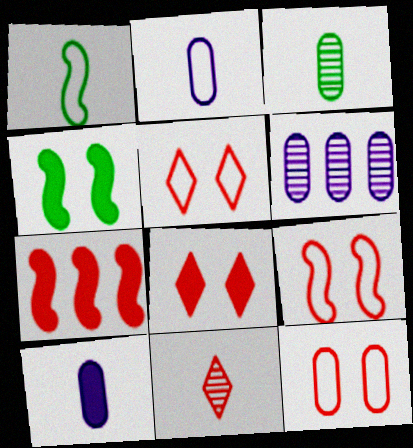[[1, 6, 8], 
[1, 10, 11], 
[5, 9, 12], 
[7, 11, 12]]